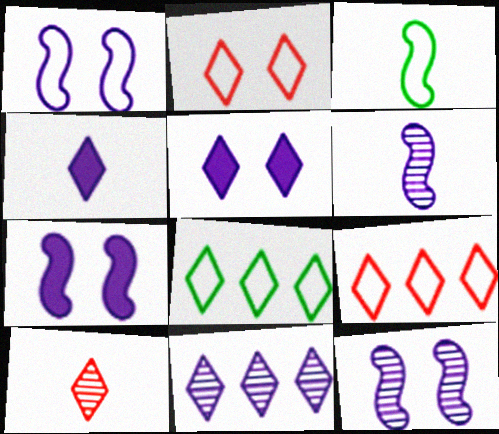[[1, 7, 12], 
[5, 8, 10]]